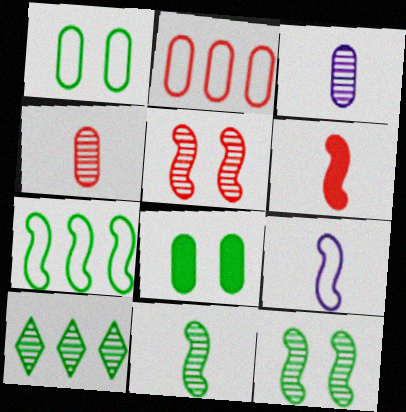[[2, 3, 8], 
[3, 5, 10], 
[6, 9, 11]]